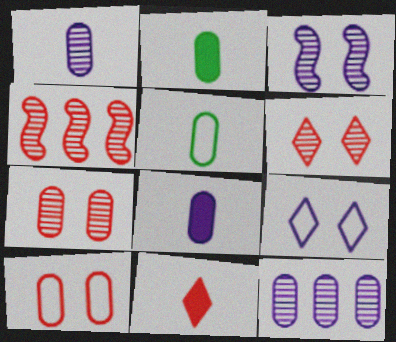[[2, 4, 9], 
[2, 10, 12], 
[4, 10, 11]]